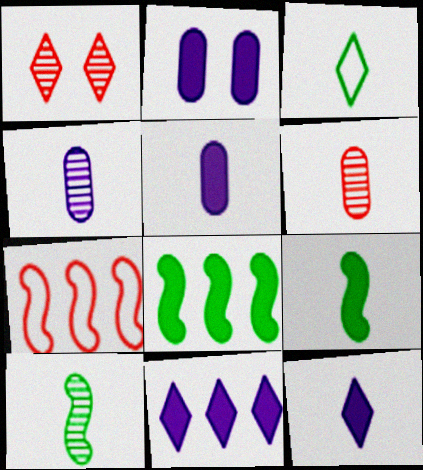[[1, 3, 11]]